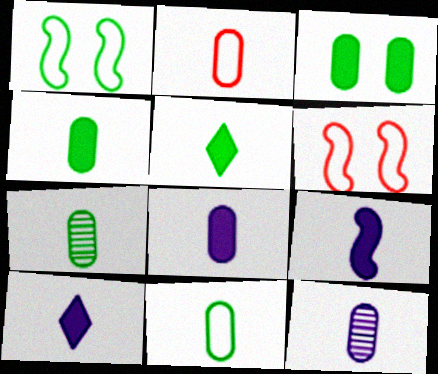[[2, 4, 12], 
[2, 7, 8], 
[4, 7, 11], 
[8, 9, 10]]